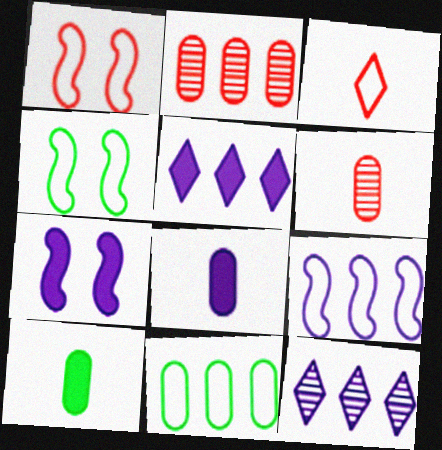[[1, 10, 12], 
[4, 5, 6], 
[5, 7, 8]]